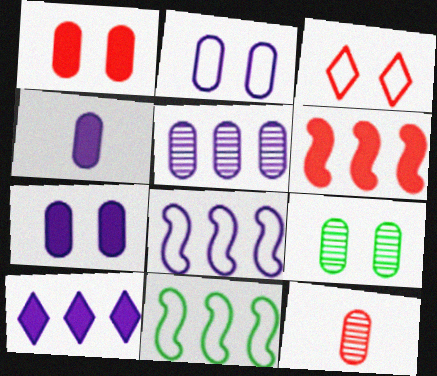[[1, 2, 9], 
[2, 4, 5], 
[3, 6, 12], 
[5, 8, 10], 
[5, 9, 12]]